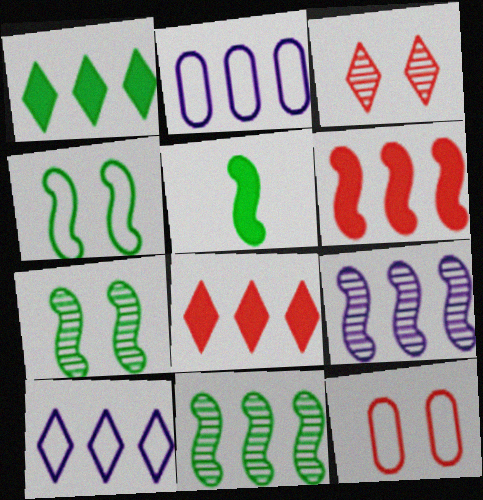[[2, 3, 5], 
[2, 8, 11], 
[4, 5, 11]]